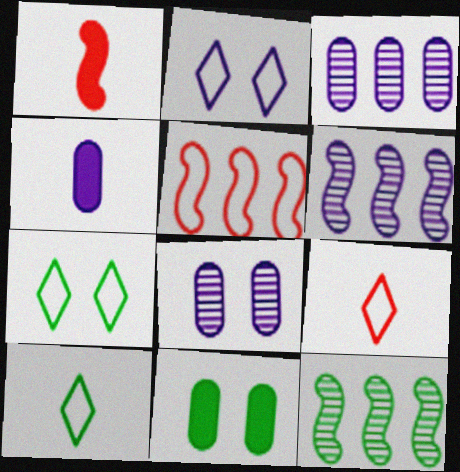[[1, 3, 7], 
[2, 4, 6], 
[6, 9, 11], 
[10, 11, 12]]